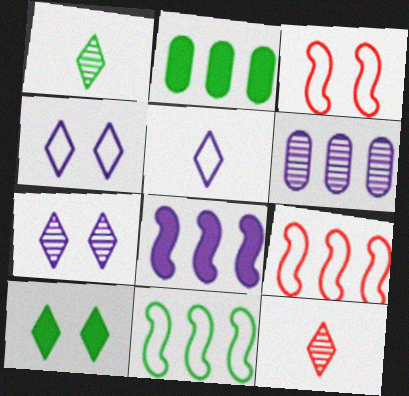[]